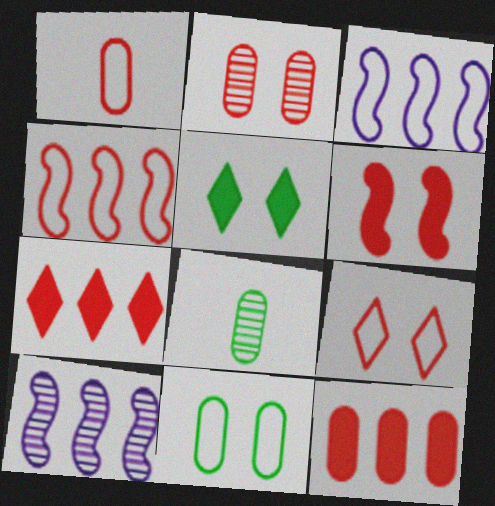[[1, 2, 12], 
[1, 4, 9], 
[1, 5, 10], 
[2, 6, 9]]